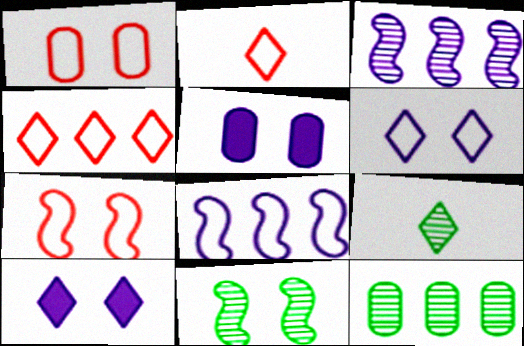[[1, 10, 11], 
[4, 9, 10], 
[9, 11, 12]]